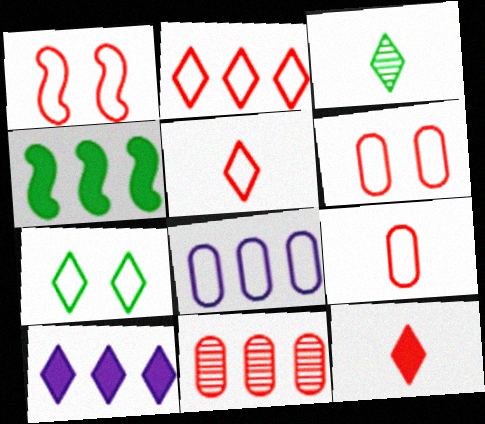[[1, 2, 9], 
[1, 11, 12]]